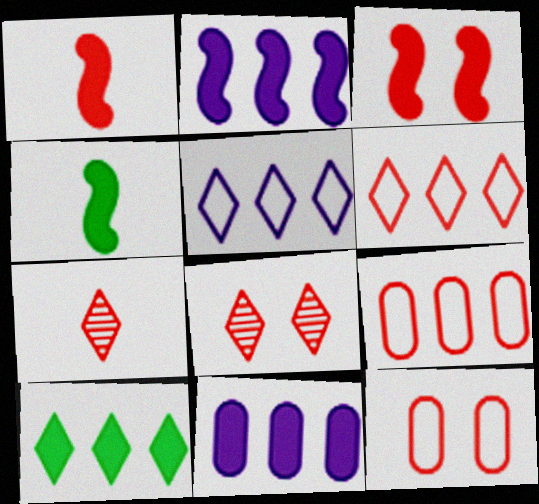[[1, 8, 9], 
[2, 3, 4], 
[3, 7, 9], 
[3, 8, 12]]